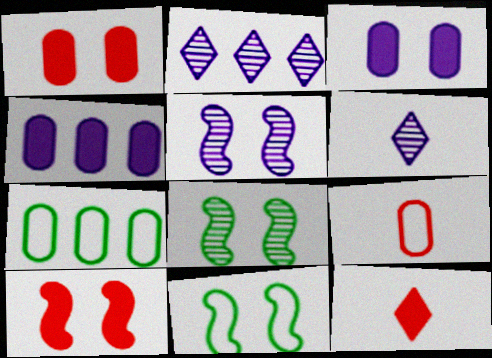[[5, 7, 12], 
[5, 10, 11], 
[6, 7, 10]]